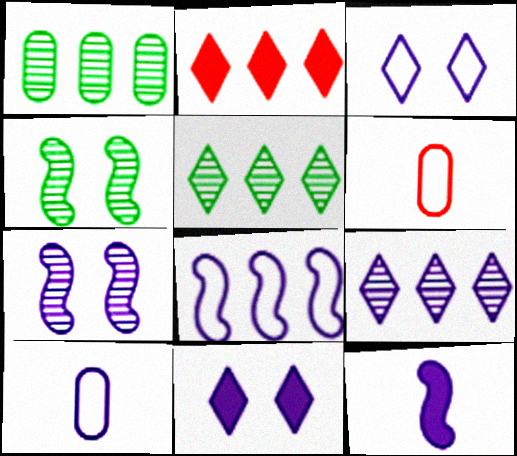[[1, 2, 8], 
[2, 4, 10], 
[3, 8, 10], 
[7, 8, 12]]